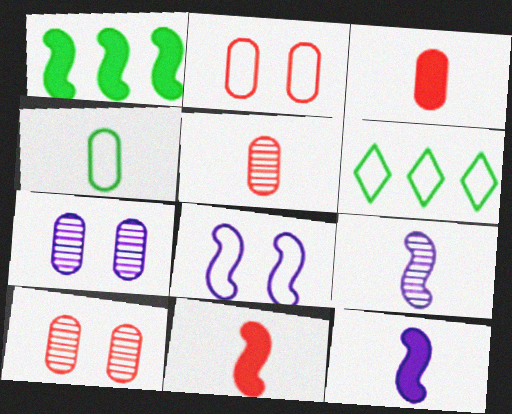[[6, 7, 11], 
[6, 10, 12]]